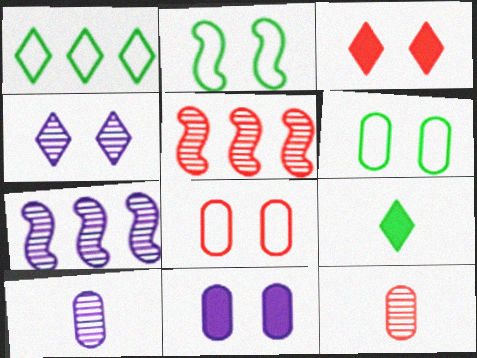[[4, 7, 10], 
[7, 8, 9]]